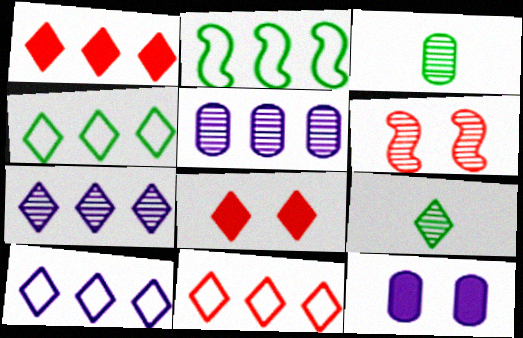[[1, 2, 5], 
[1, 4, 7], 
[3, 6, 7], 
[4, 10, 11], 
[5, 6, 9], 
[8, 9, 10]]